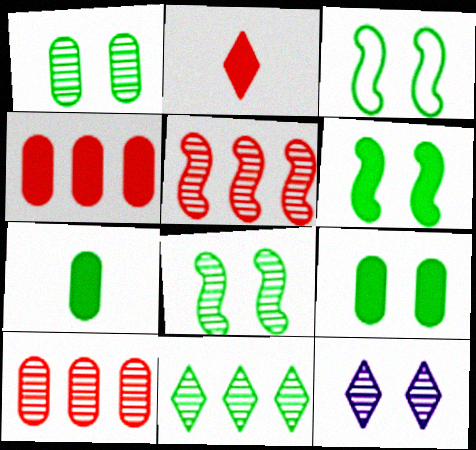[[3, 6, 8], 
[3, 7, 11]]